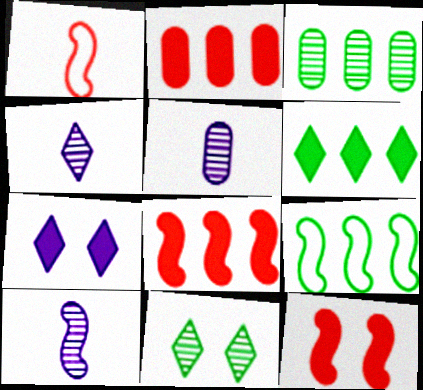[[1, 3, 7], 
[3, 6, 9], 
[4, 5, 10], 
[9, 10, 12]]